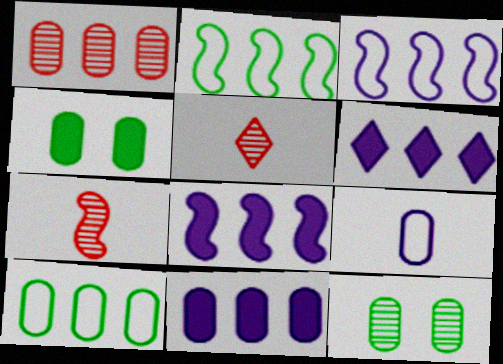[[1, 2, 6], 
[1, 4, 9], 
[1, 10, 11], 
[3, 4, 5], 
[6, 8, 11]]